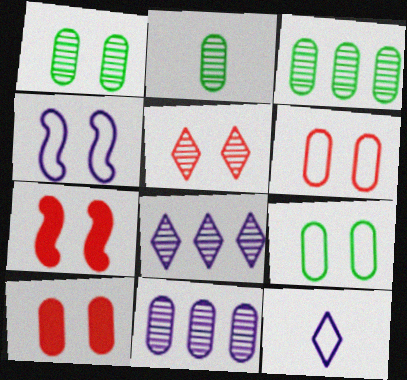[[1, 2, 3], 
[3, 7, 12], 
[5, 6, 7]]